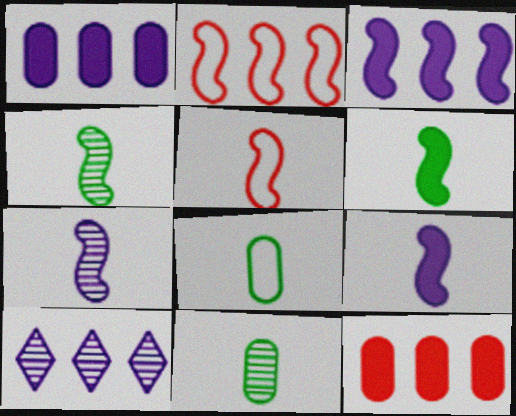[[4, 5, 9], 
[5, 6, 7]]